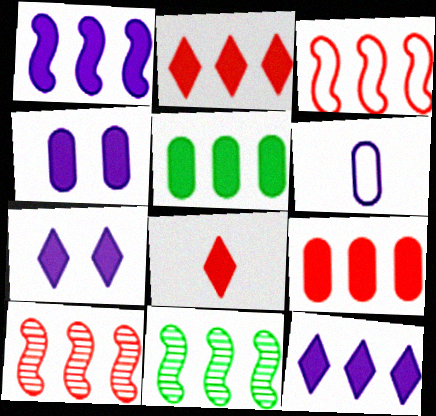[[1, 2, 5], 
[1, 3, 11]]